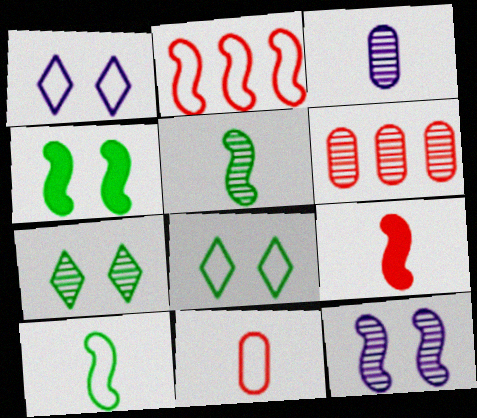[]